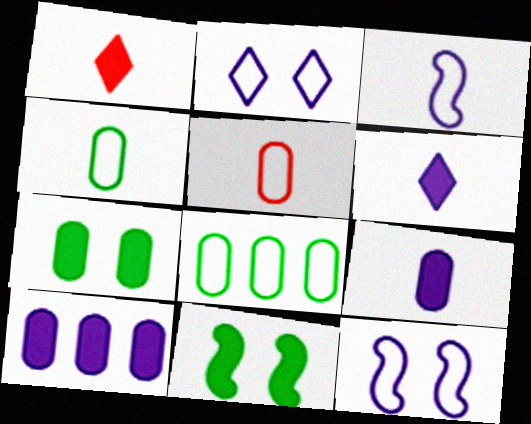[[1, 10, 11]]